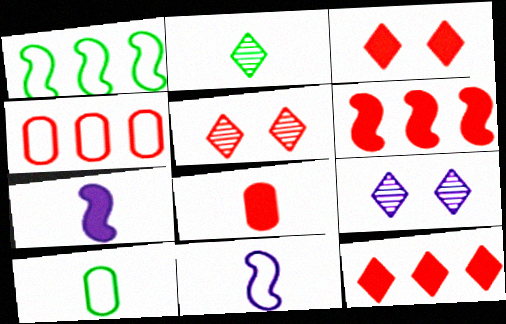[[1, 8, 9], 
[2, 8, 11], 
[3, 6, 8], 
[6, 9, 10]]